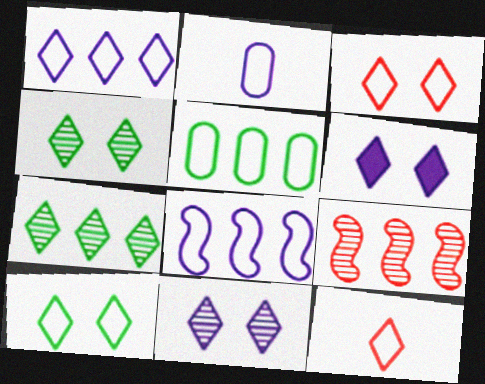[[1, 10, 12], 
[3, 4, 6], 
[6, 7, 12]]